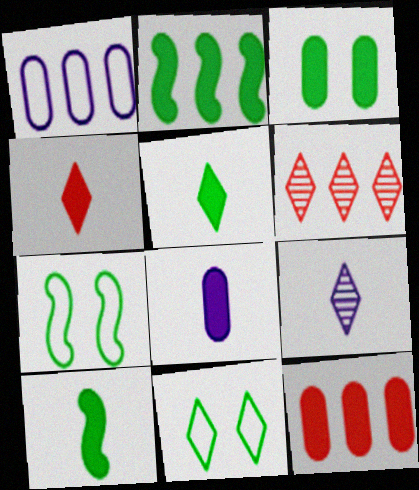[[1, 2, 6], 
[2, 3, 5], 
[3, 8, 12], 
[4, 8, 10], 
[6, 7, 8], 
[7, 9, 12]]